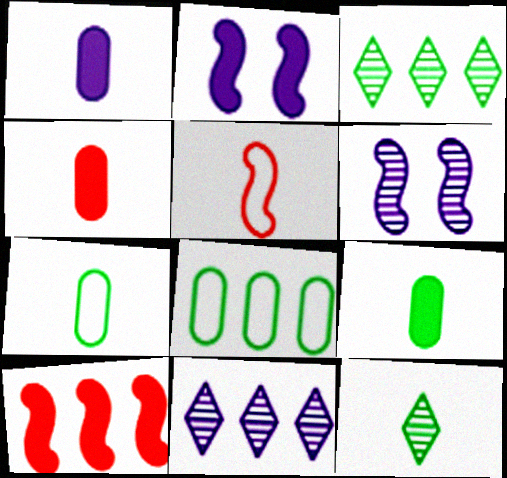[[1, 4, 9], 
[1, 5, 12], 
[8, 10, 11]]